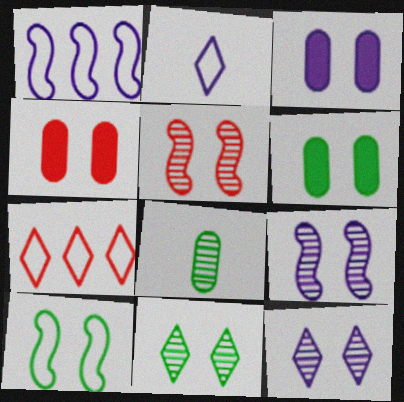[[3, 4, 6], 
[4, 10, 12], 
[6, 10, 11]]